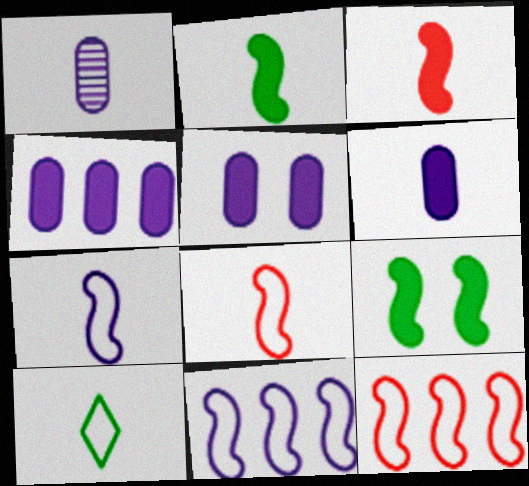[[1, 3, 10], 
[4, 5, 6]]